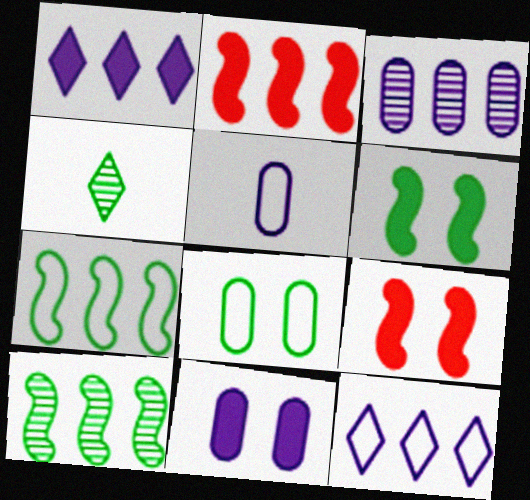[[3, 5, 11]]